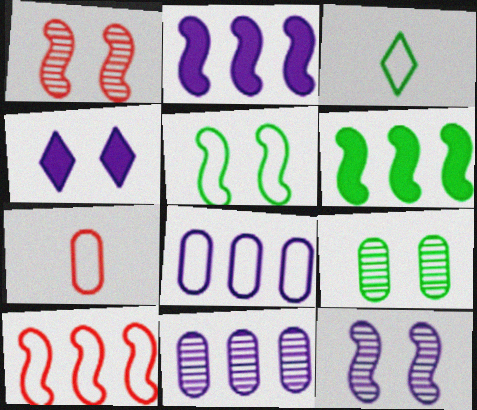[[3, 6, 9]]